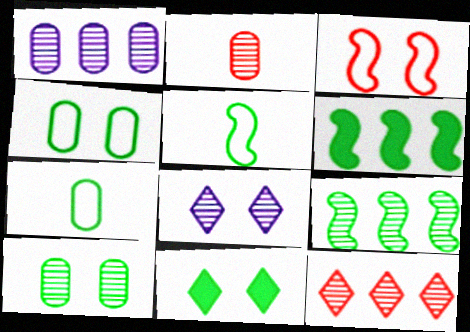[[1, 2, 10], 
[1, 9, 12], 
[2, 8, 9], 
[7, 9, 11]]